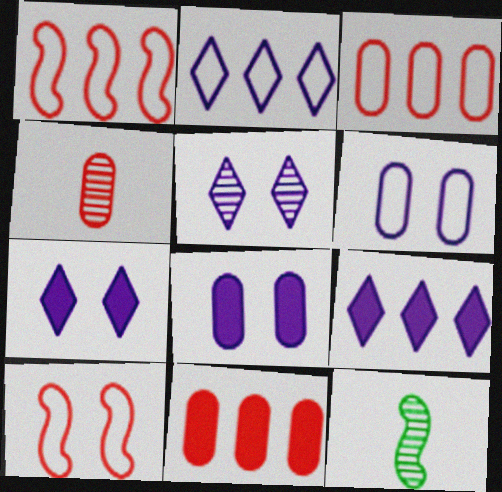[[3, 7, 12]]